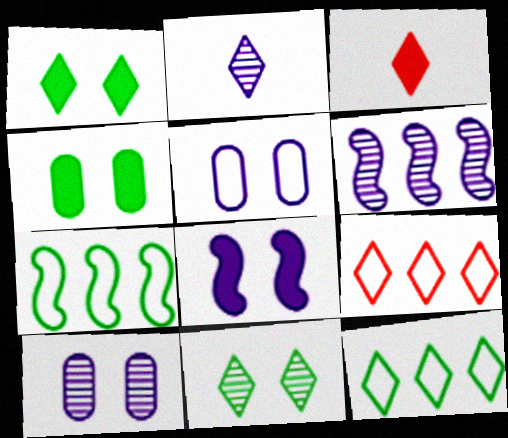[[1, 2, 9], 
[2, 6, 10], 
[3, 7, 10]]